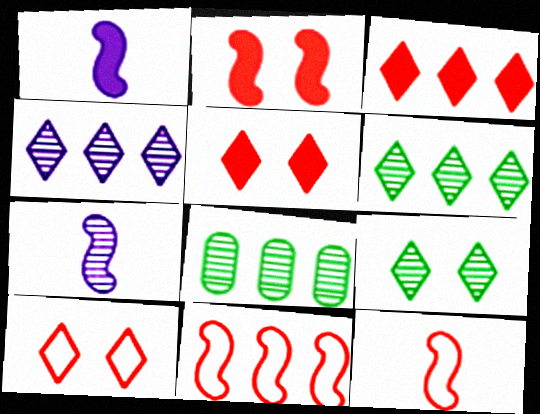[[1, 8, 10]]